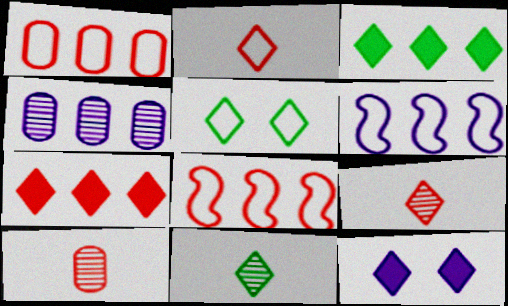[[3, 4, 8], 
[3, 5, 11]]